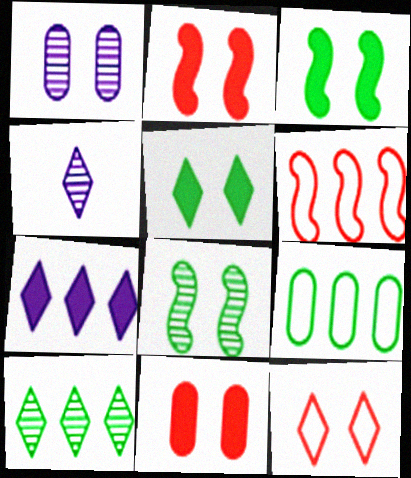[[1, 3, 12], 
[2, 4, 9]]